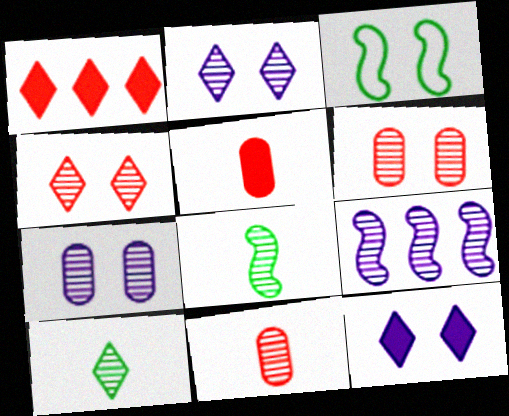[[3, 6, 12], 
[6, 9, 10]]